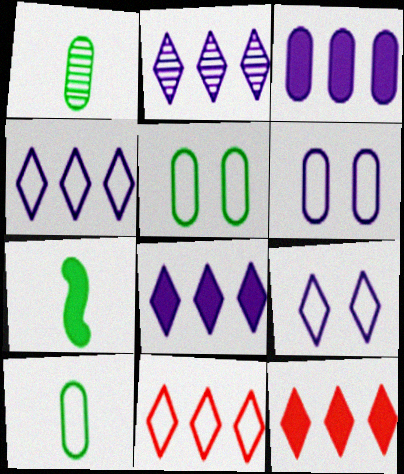[[2, 4, 8]]